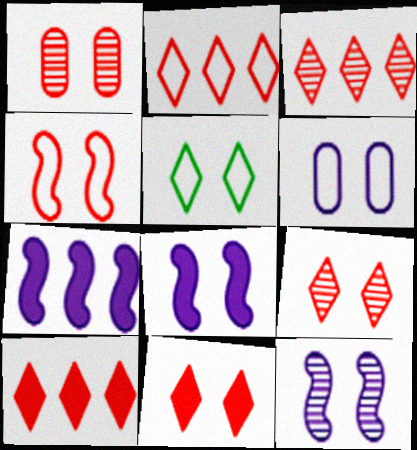[[1, 4, 11], 
[1, 5, 8], 
[2, 3, 10], 
[4, 5, 6]]